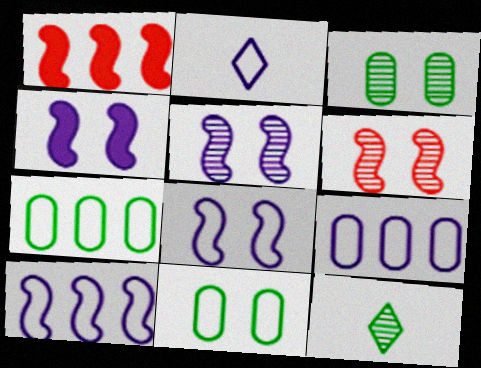[[1, 2, 3], 
[2, 8, 9], 
[4, 5, 8]]